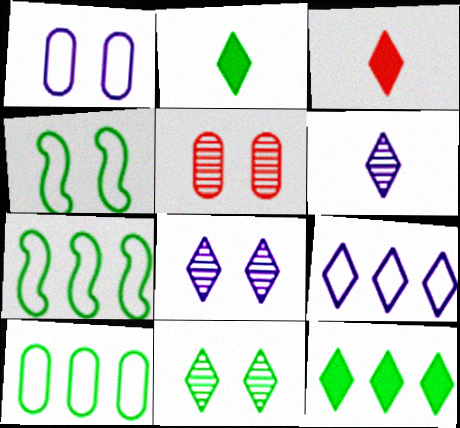[[3, 9, 11]]